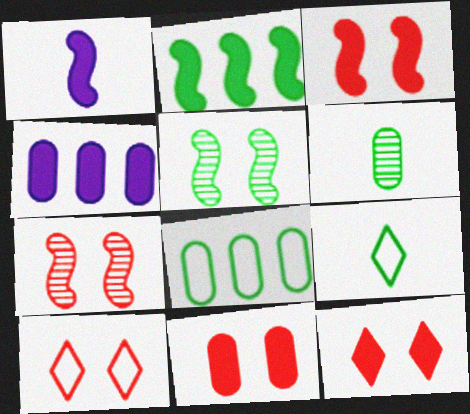[[1, 2, 3], 
[3, 11, 12], 
[4, 7, 9], 
[7, 10, 11]]